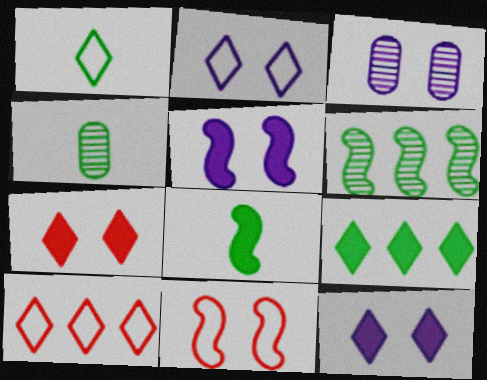[[1, 2, 10], 
[1, 4, 8], 
[2, 3, 5], 
[3, 8, 10], 
[4, 5, 10]]